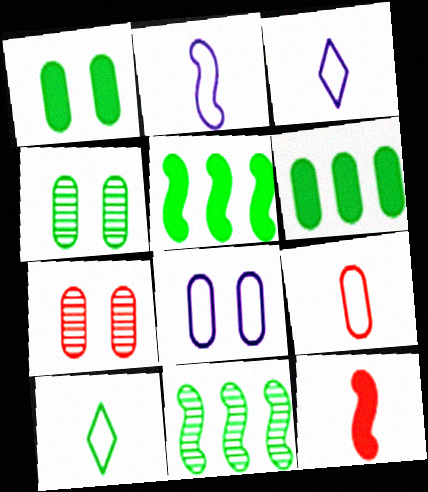[[1, 7, 8], 
[1, 10, 11], 
[2, 9, 10], 
[3, 5, 7], 
[4, 5, 10]]